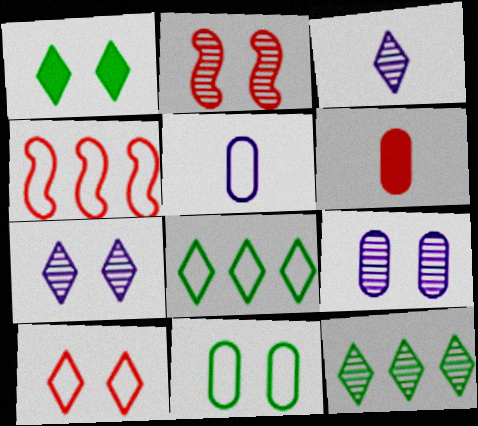[[1, 7, 10]]